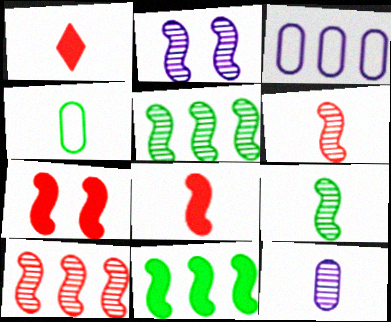[[2, 5, 6], 
[2, 9, 10]]